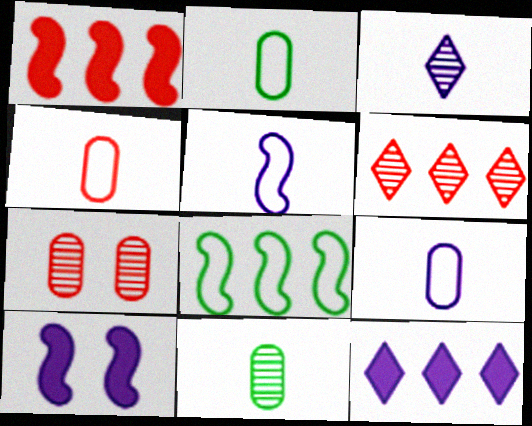[[2, 4, 9], 
[2, 6, 10]]